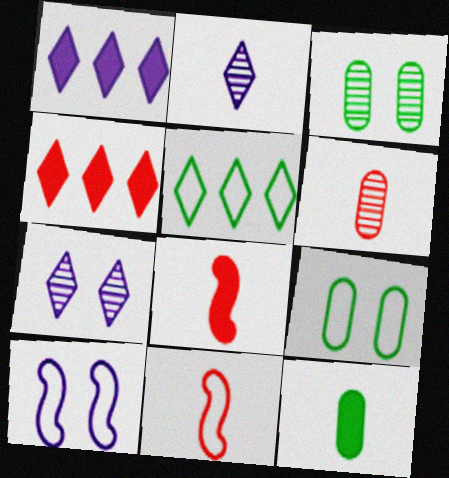[[1, 3, 11], 
[2, 11, 12]]